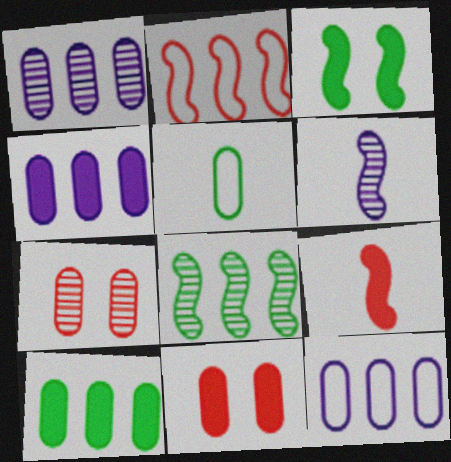[[1, 4, 12], 
[1, 5, 11], 
[2, 3, 6], 
[4, 5, 7]]